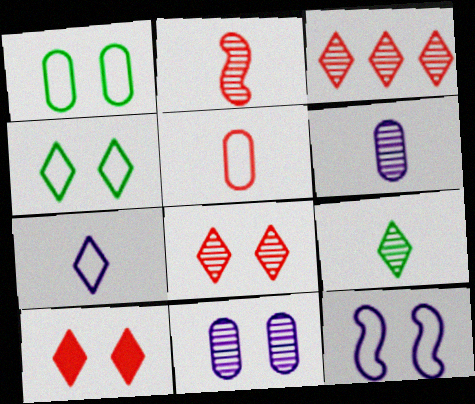[[2, 6, 9]]